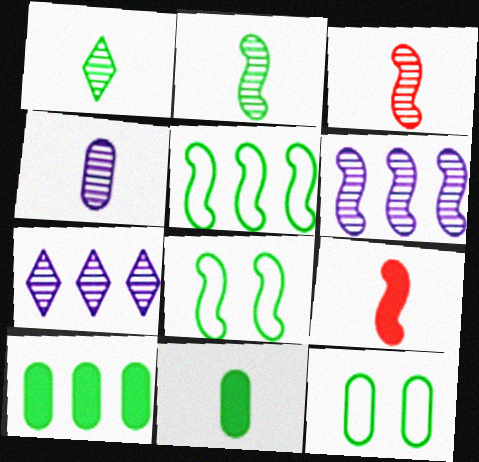[[1, 3, 4], 
[1, 8, 10], 
[6, 8, 9], 
[7, 9, 12]]